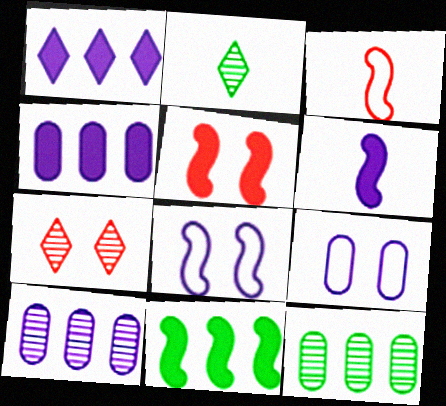[[5, 6, 11]]